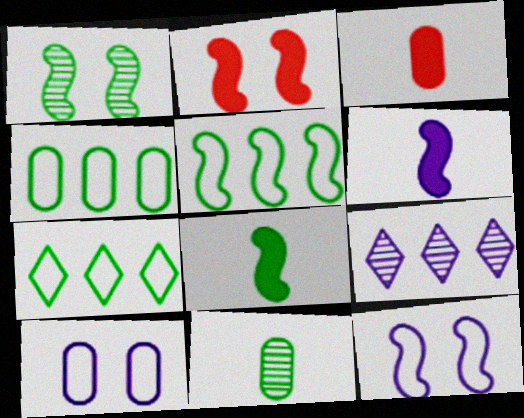[[1, 2, 12], 
[1, 5, 8], 
[4, 5, 7], 
[6, 9, 10]]